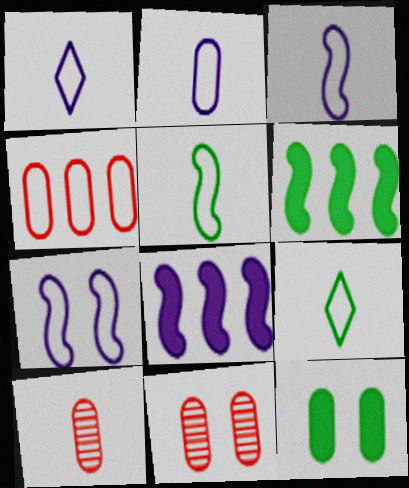[[1, 2, 3], 
[1, 6, 11], 
[4, 7, 9], 
[8, 9, 11]]